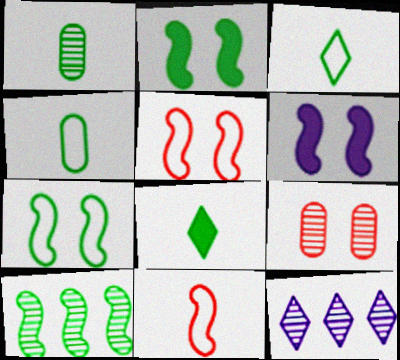[[6, 10, 11]]